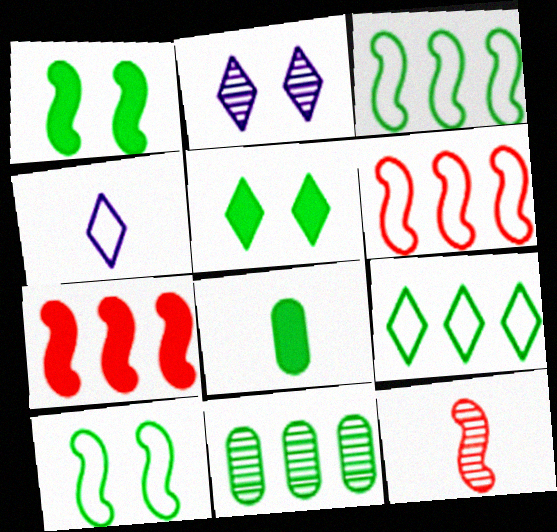[[2, 6, 8], 
[2, 11, 12], 
[4, 8, 12]]